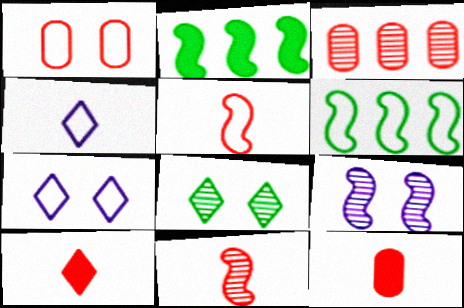[[1, 3, 12], 
[1, 4, 6], 
[2, 5, 9]]